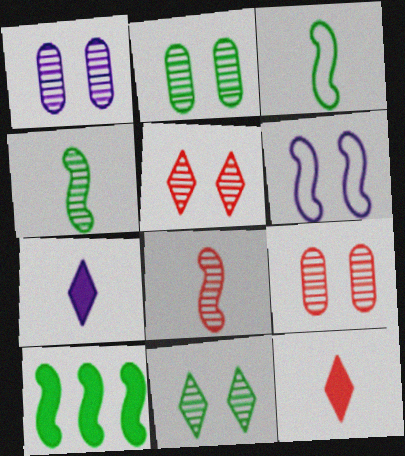[[1, 2, 9], 
[6, 8, 10]]